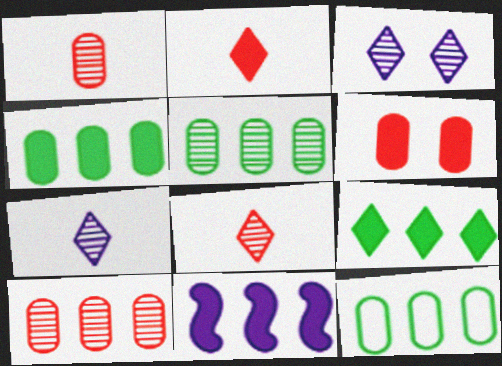[[4, 5, 12]]